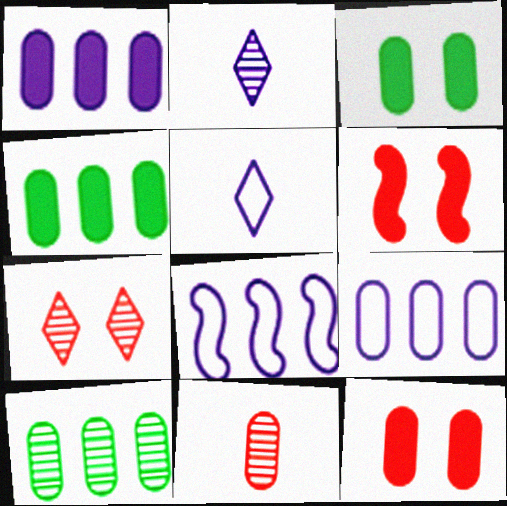[[3, 9, 11], 
[5, 6, 10]]